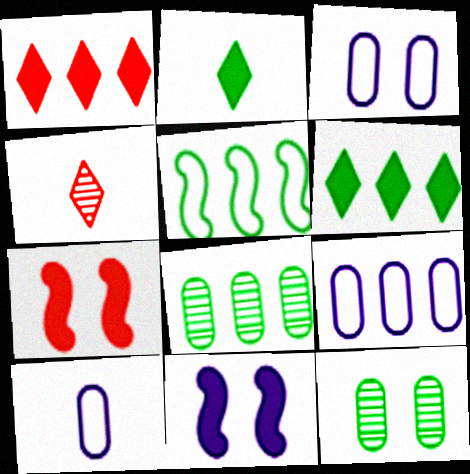[[2, 5, 12], 
[3, 9, 10], 
[5, 6, 8]]